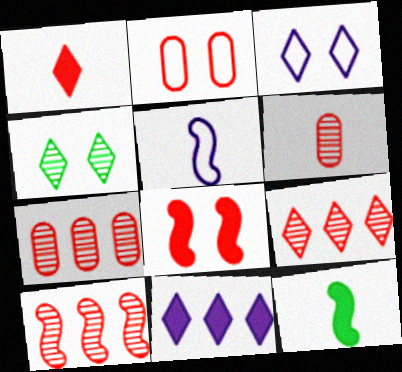[[1, 2, 10], 
[3, 7, 12], 
[7, 9, 10]]